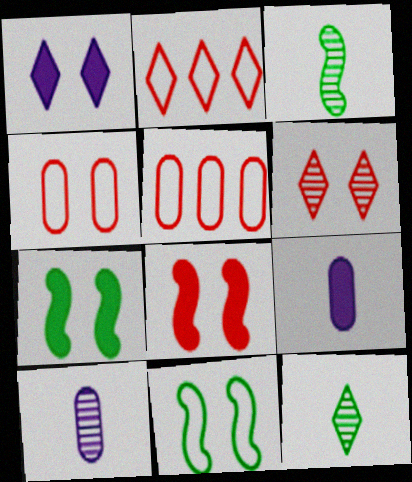[[1, 2, 12], 
[1, 3, 5], 
[2, 7, 10], 
[4, 6, 8]]